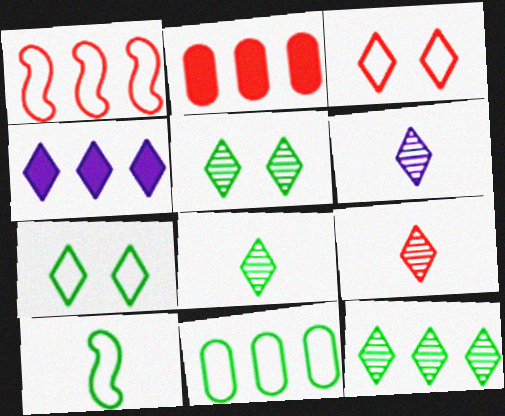[[3, 4, 8], 
[4, 7, 9], 
[5, 8, 12], 
[6, 8, 9], 
[7, 10, 11]]